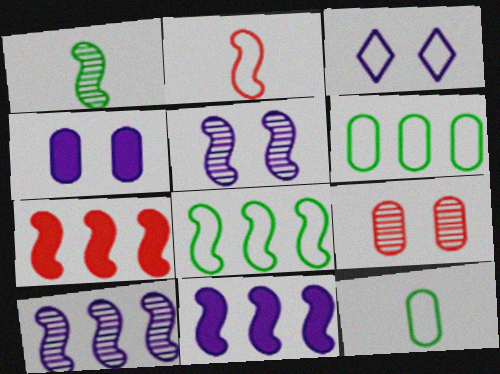[[2, 3, 6], 
[3, 4, 5], 
[7, 8, 10]]